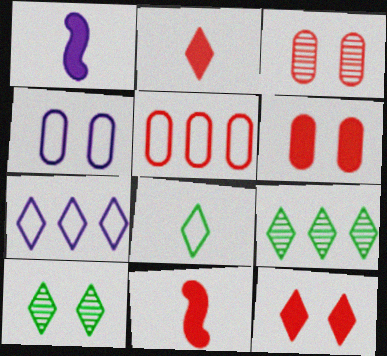[[1, 5, 10], 
[2, 7, 10], 
[4, 9, 11]]